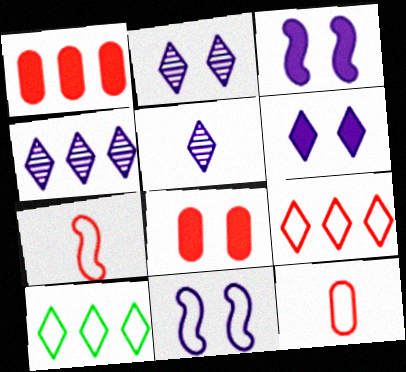[[2, 4, 5], 
[10, 11, 12]]